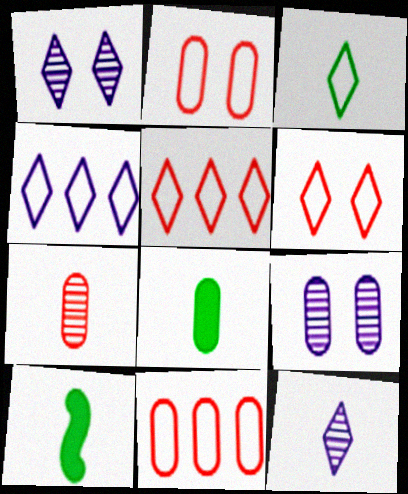[[1, 10, 11], 
[3, 4, 6], 
[5, 9, 10], 
[8, 9, 11]]